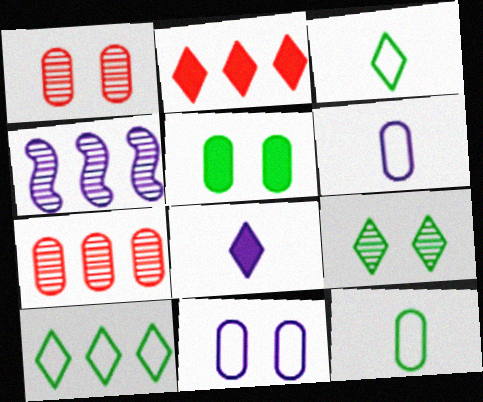[[1, 5, 11], 
[4, 8, 11], 
[5, 6, 7]]